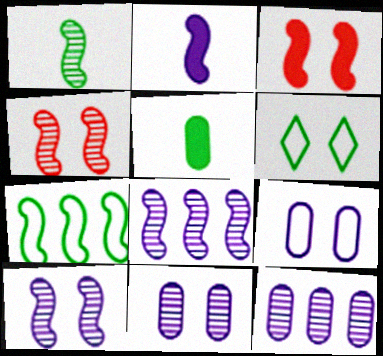[[1, 4, 8], 
[2, 4, 7], 
[3, 6, 11]]